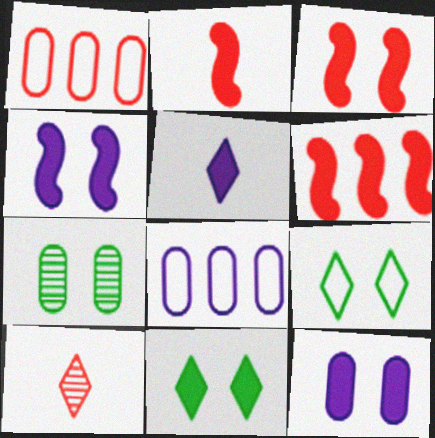[[1, 3, 10], 
[2, 3, 6], 
[3, 11, 12]]